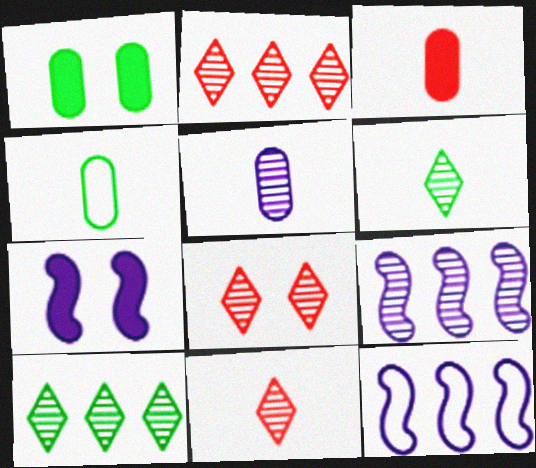[[1, 11, 12], 
[2, 4, 7], 
[2, 8, 11], 
[3, 4, 5]]